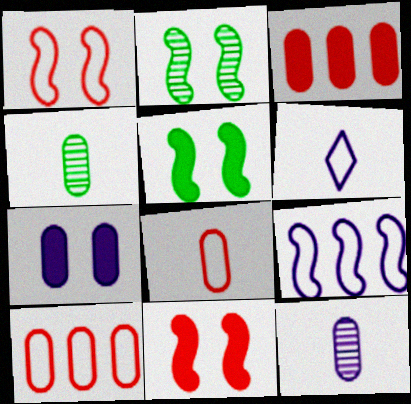[[2, 3, 6], 
[4, 7, 10]]